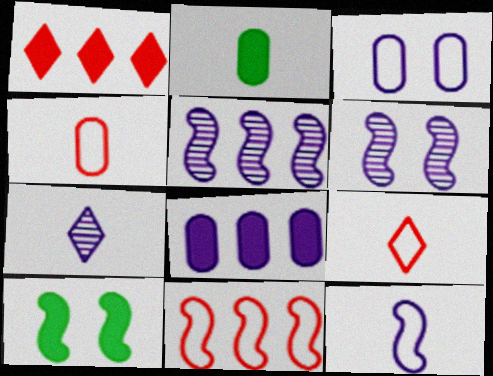[]